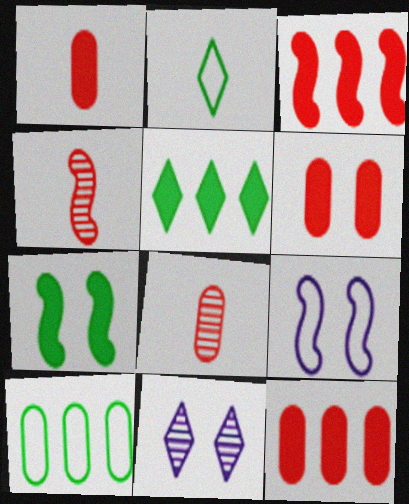[[1, 6, 12], 
[5, 8, 9]]